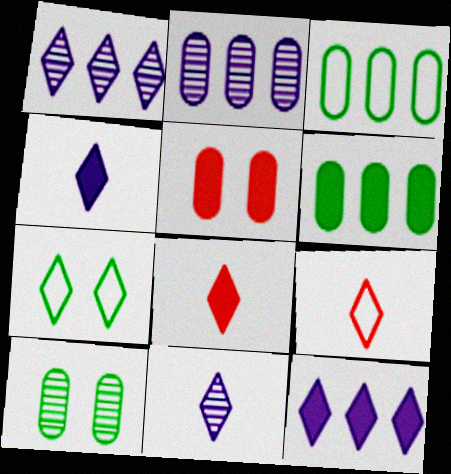[[1, 7, 8]]